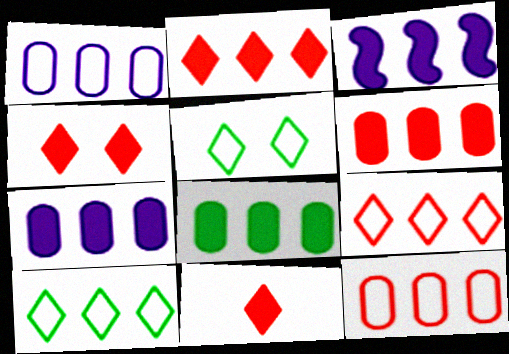[[2, 3, 8], 
[2, 4, 11], 
[6, 7, 8]]